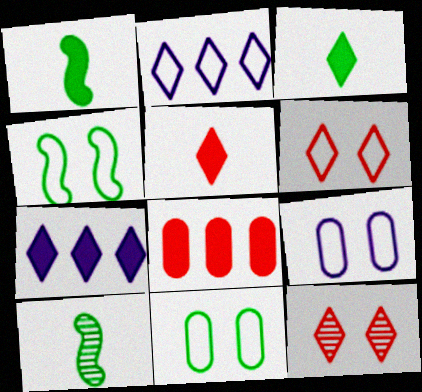[[2, 3, 12], 
[4, 6, 9]]